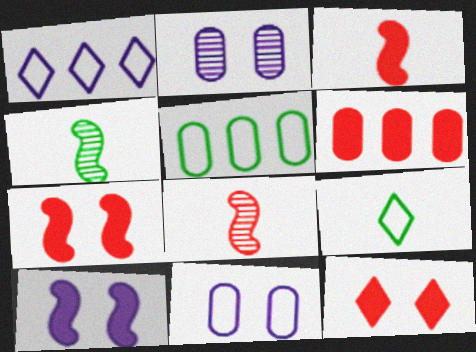[[3, 6, 12]]